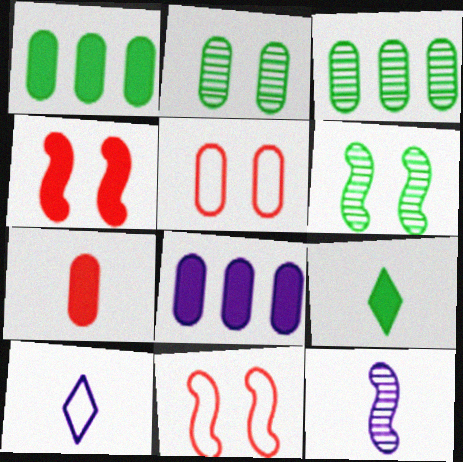[[3, 4, 10], 
[4, 8, 9]]